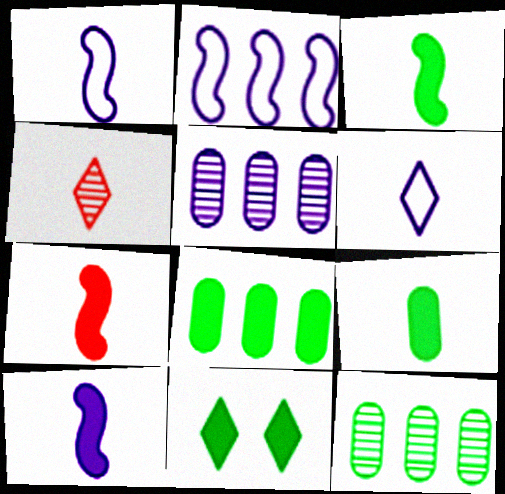[[1, 4, 9], 
[3, 7, 10], 
[3, 8, 11]]